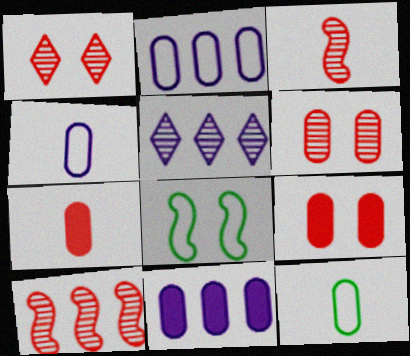[[5, 7, 8], 
[6, 11, 12]]